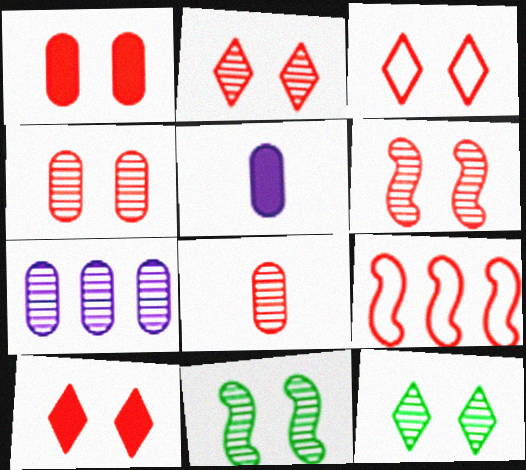[[1, 3, 6], 
[2, 3, 10], 
[2, 4, 6], 
[5, 9, 12], 
[8, 9, 10]]